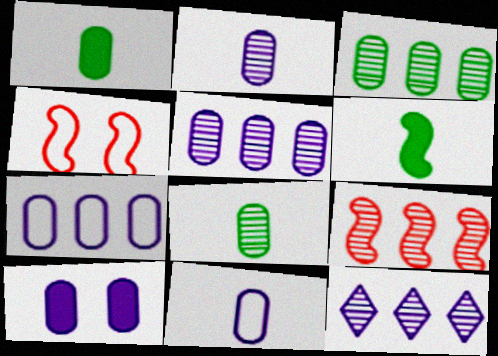[[1, 4, 12], 
[2, 7, 10], 
[3, 9, 12], 
[5, 10, 11]]